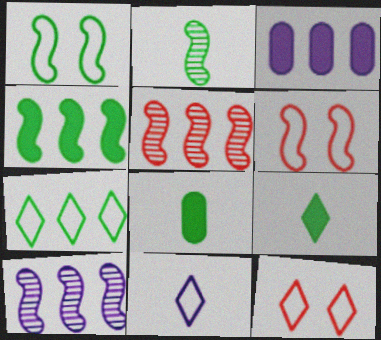[[1, 2, 4], 
[2, 3, 12], 
[3, 5, 7], 
[7, 11, 12], 
[8, 10, 12]]